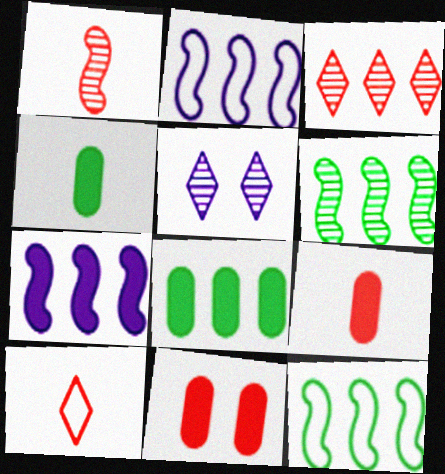[[1, 9, 10], 
[2, 3, 8], 
[5, 9, 12]]